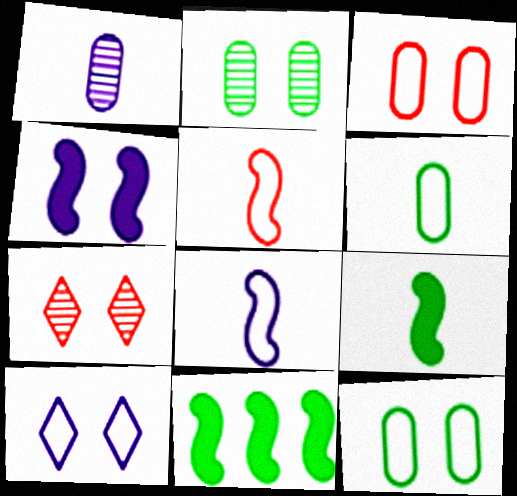[[4, 7, 12]]